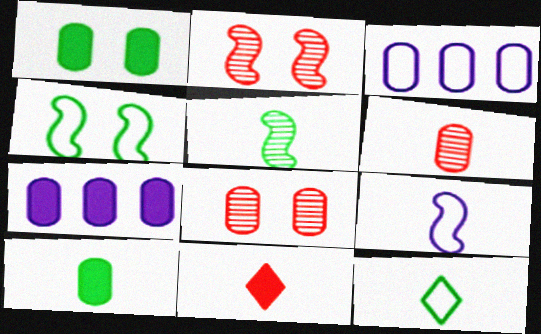[[1, 3, 6], 
[2, 7, 12], 
[3, 8, 10], 
[5, 10, 12]]